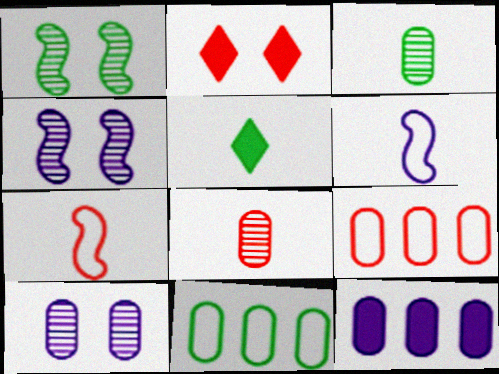[[1, 5, 11], 
[4, 5, 9], 
[5, 6, 8]]